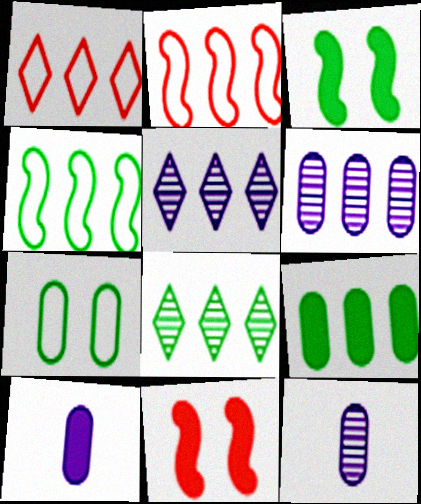[[1, 3, 12], 
[2, 5, 9], 
[4, 8, 9]]